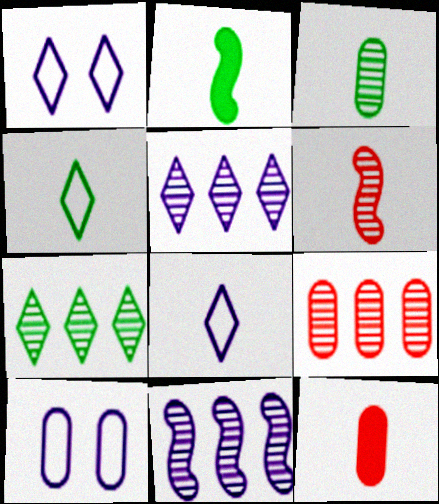[[1, 2, 9], 
[2, 3, 4], 
[7, 9, 11]]